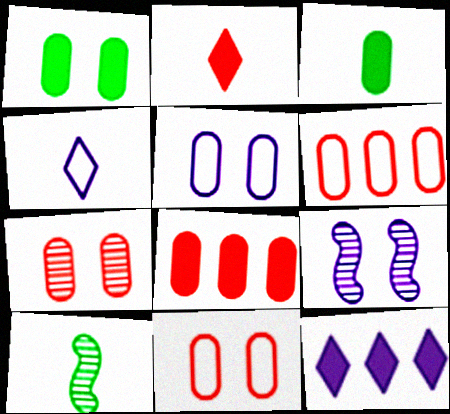[[1, 5, 7], 
[10, 11, 12]]